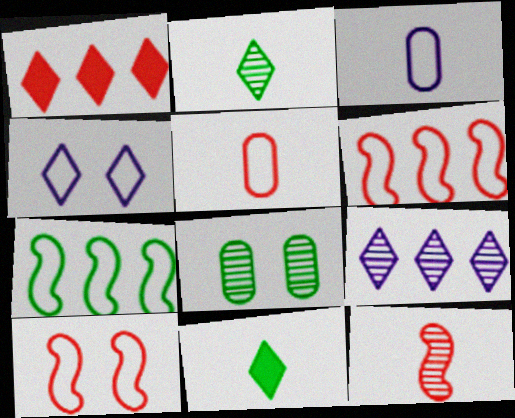[[1, 2, 4], 
[3, 11, 12], 
[4, 5, 7], 
[7, 8, 11], 
[8, 9, 12]]